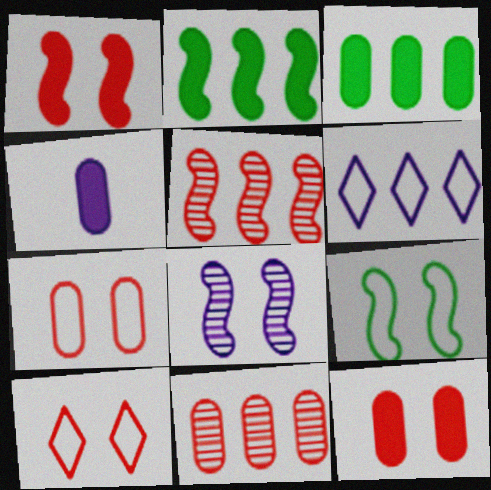[[1, 8, 9], 
[2, 6, 11], 
[3, 4, 12], 
[3, 5, 6], 
[4, 6, 8]]